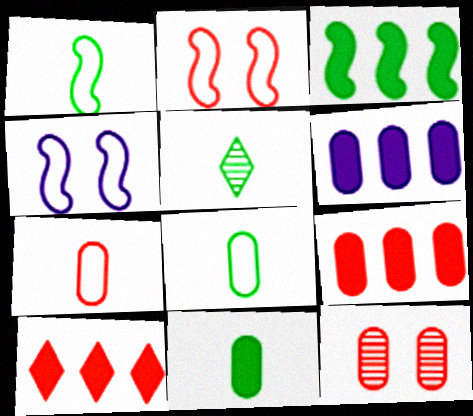[[1, 5, 11], 
[2, 5, 6], 
[3, 6, 10], 
[4, 5, 9], 
[6, 8, 12], 
[7, 9, 12]]